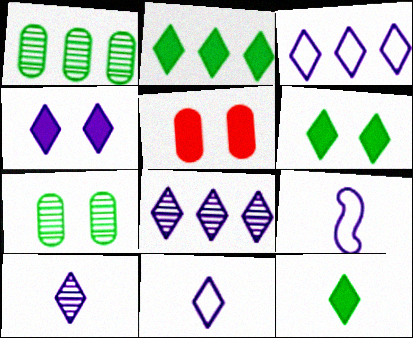[[2, 6, 12], 
[3, 4, 10], 
[4, 8, 11]]